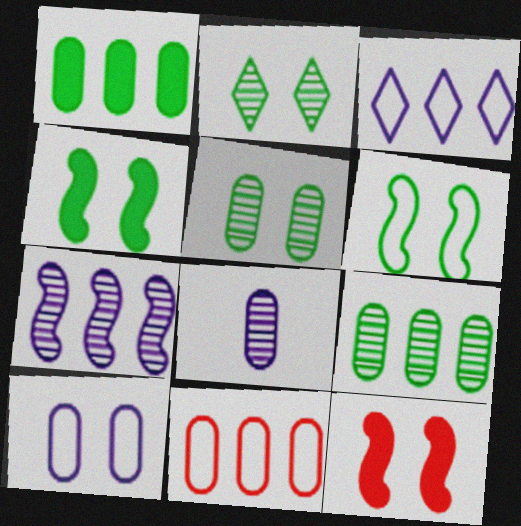[[2, 10, 12]]